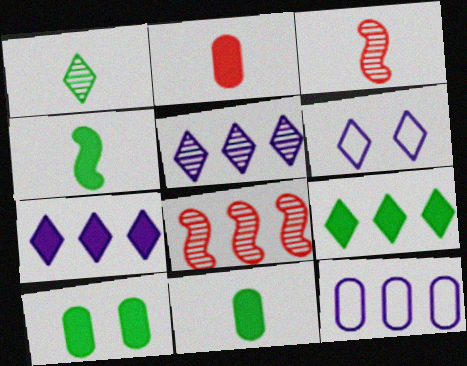[[4, 9, 10], 
[6, 8, 11], 
[8, 9, 12]]